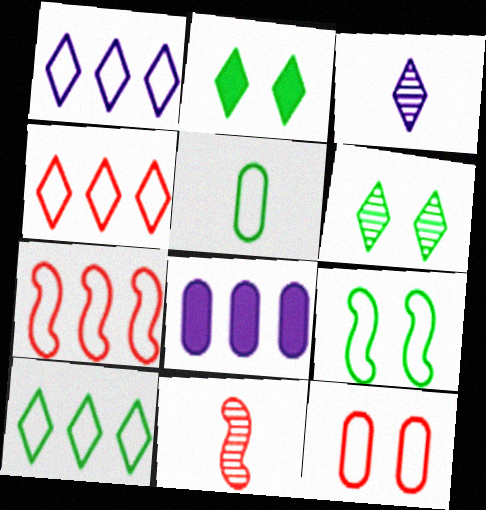[[1, 4, 10], 
[2, 3, 4], 
[5, 9, 10]]